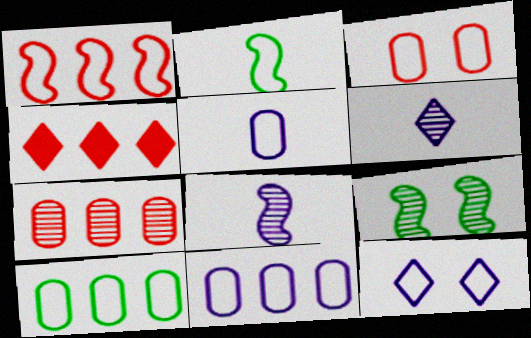[[1, 4, 7], 
[3, 5, 10], 
[4, 5, 9], 
[6, 7, 9]]